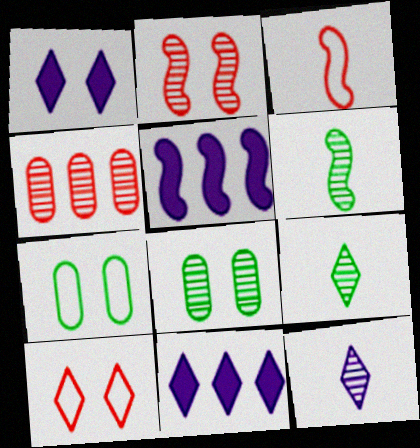[[1, 2, 7], 
[3, 8, 11], 
[9, 10, 11]]